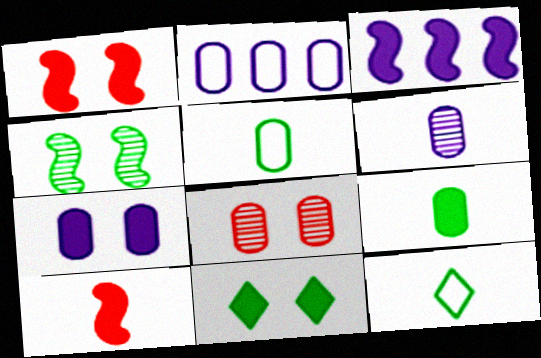[[1, 7, 11], 
[2, 6, 7], 
[2, 8, 9], 
[3, 8, 12], 
[6, 10, 12]]